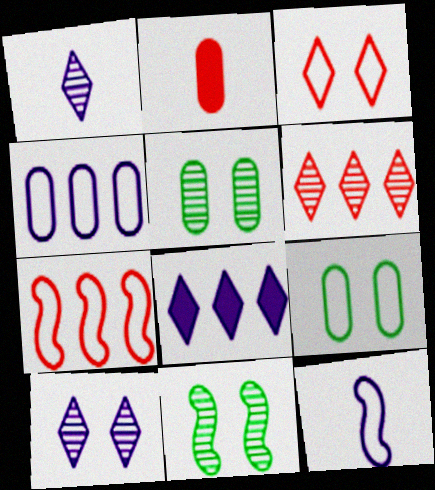[[2, 4, 5]]